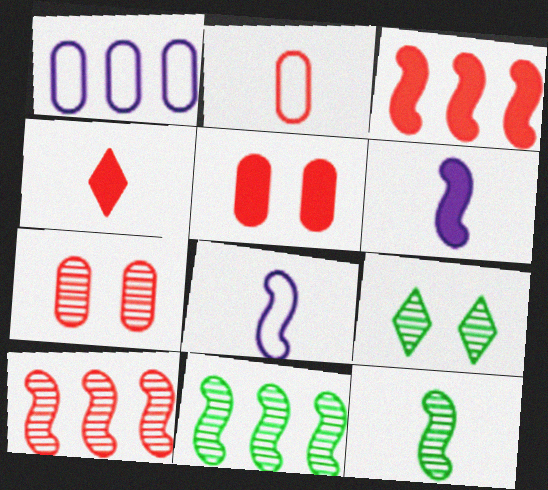[[3, 4, 5]]